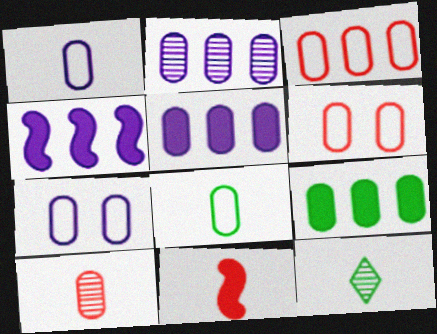[[1, 11, 12], 
[2, 3, 9], 
[3, 7, 8], 
[4, 6, 12], 
[7, 9, 10]]